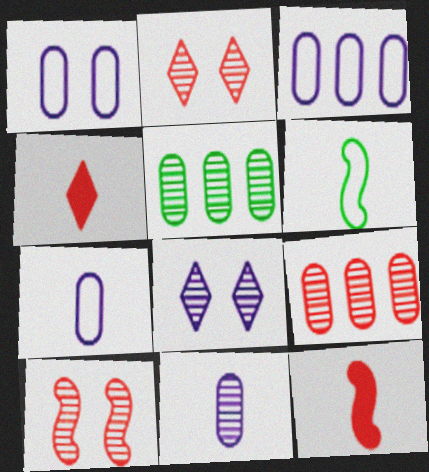[[1, 3, 7], 
[4, 6, 11]]